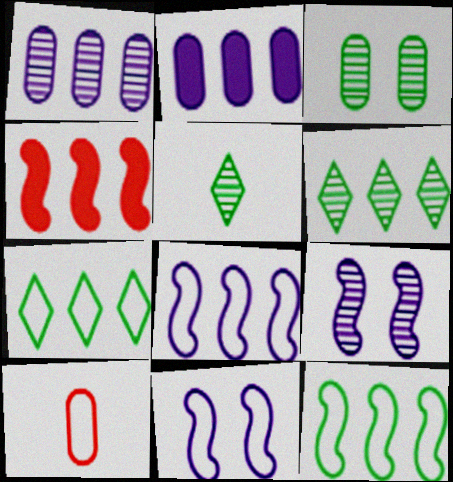[[1, 4, 7], 
[2, 3, 10], 
[7, 10, 11]]